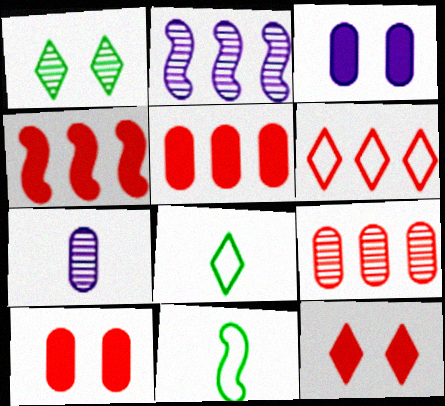[[2, 8, 10], 
[4, 6, 9]]